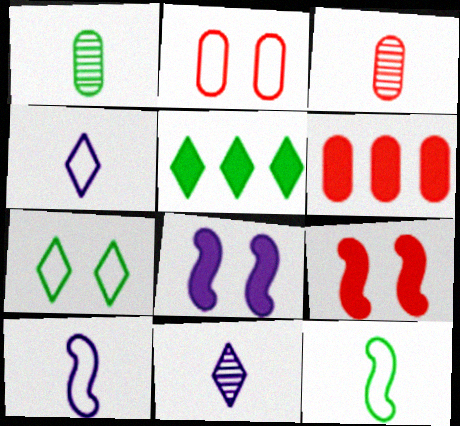[[2, 3, 6]]